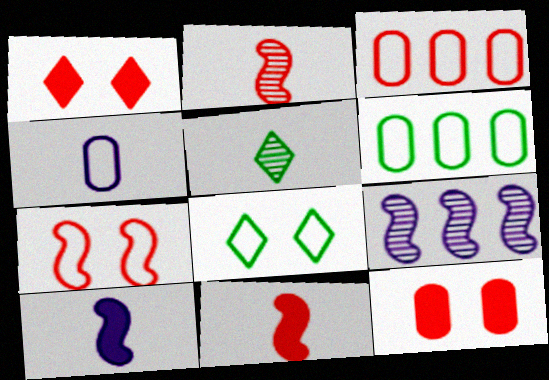[[1, 2, 3], 
[4, 5, 11]]